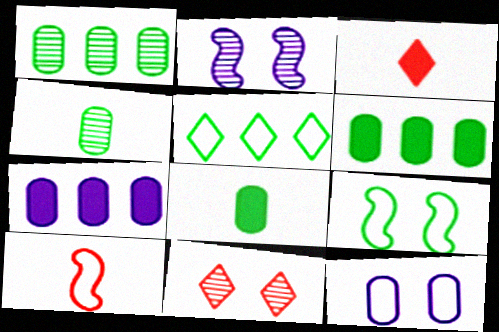[[5, 10, 12]]